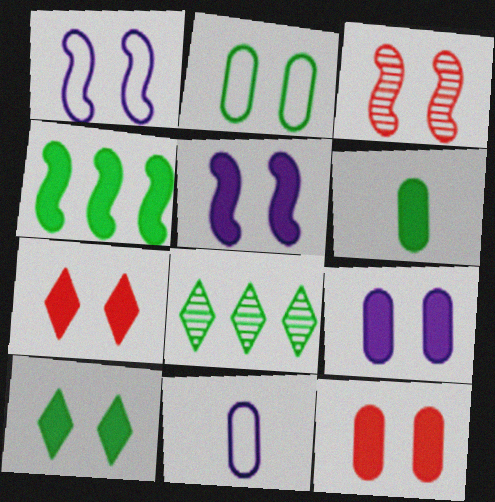[[4, 6, 10], 
[5, 10, 12]]